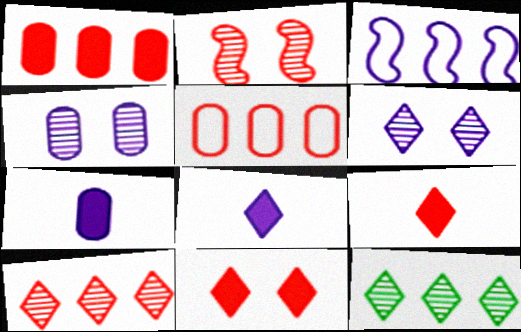[[1, 3, 12], 
[2, 5, 9], 
[3, 4, 8], 
[3, 6, 7]]